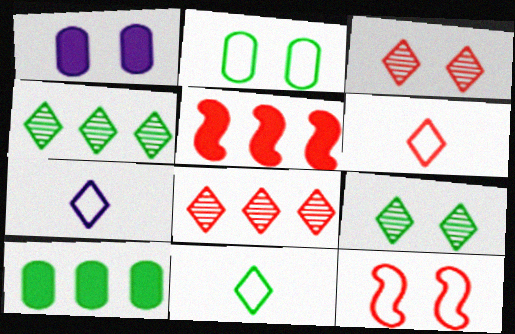[[1, 9, 12], 
[6, 7, 11]]